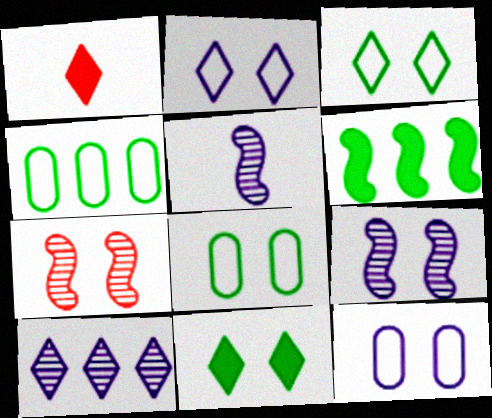[[1, 3, 10], 
[1, 4, 9], 
[7, 11, 12]]